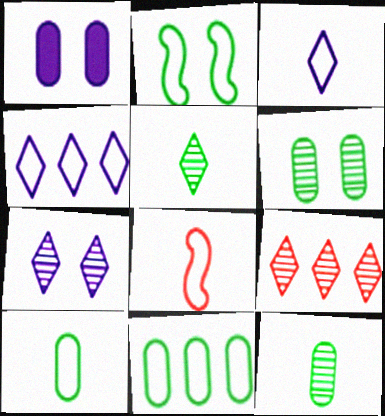[[3, 8, 10], 
[5, 7, 9]]